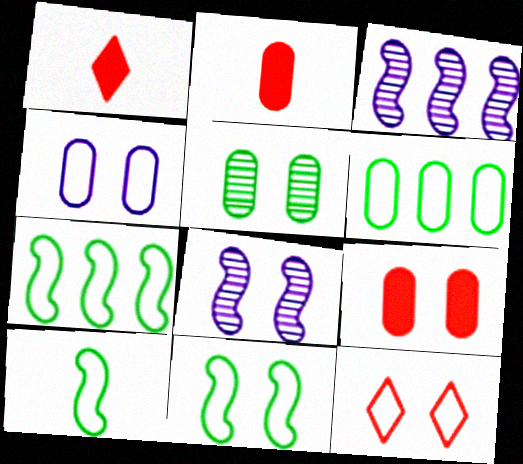[[1, 6, 8], 
[4, 5, 9], 
[4, 11, 12], 
[7, 10, 11]]